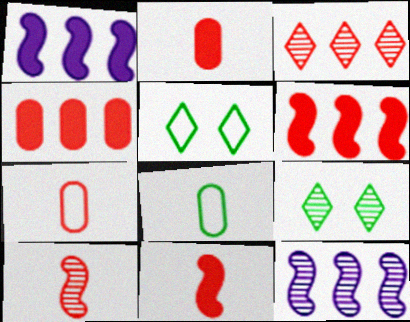[[1, 7, 9], 
[2, 5, 12]]